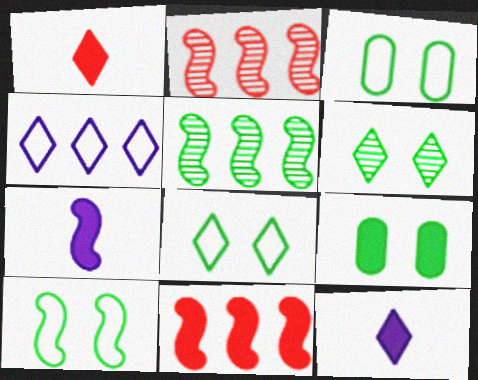[[1, 4, 6], 
[2, 3, 12], 
[2, 7, 10], 
[3, 8, 10], 
[6, 9, 10], 
[9, 11, 12]]